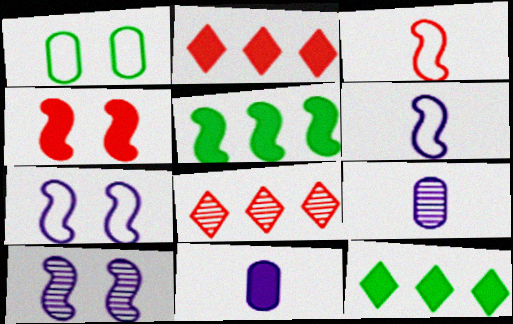[[3, 5, 10], 
[4, 11, 12]]